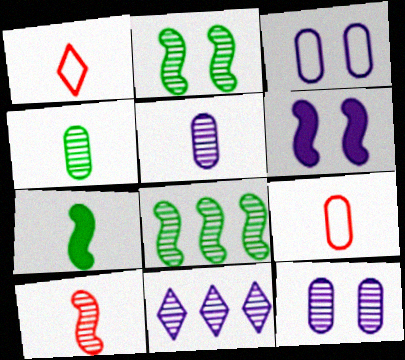[[1, 5, 7]]